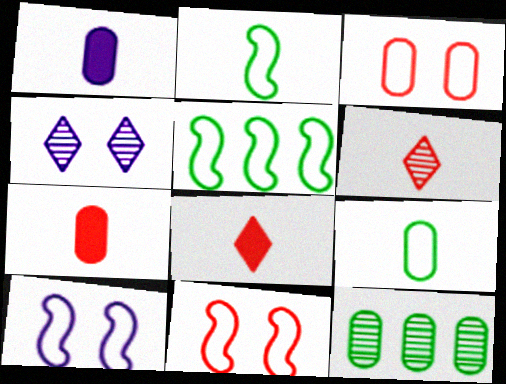[[1, 2, 6], 
[1, 3, 12], 
[4, 5, 7], 
[8, 10, 12]]